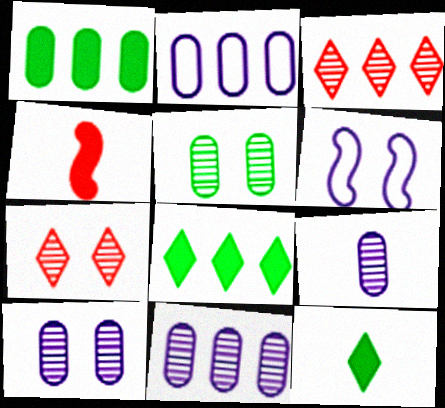[[9, 10, 11]]